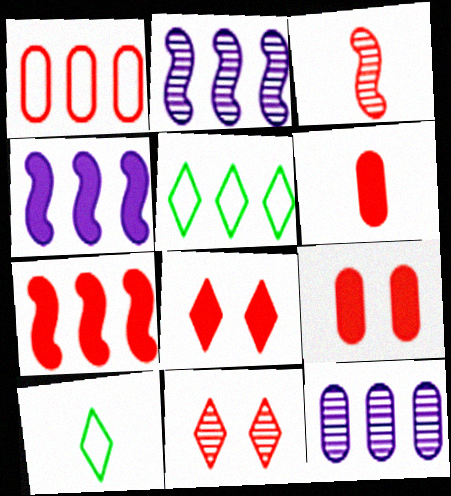[[1, 3, 8], 
[2, 9, 10], 
[5, 7, 12], 
[6, 7, 8]]